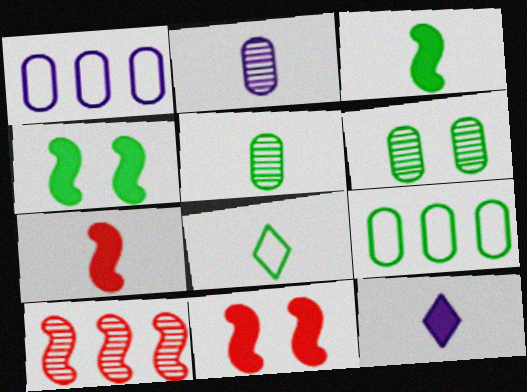[[2, 7, 8], 
[3, 5, 8]]